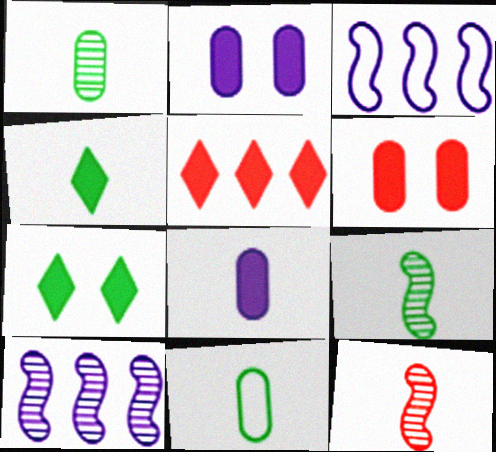[[4, 9, 11]]